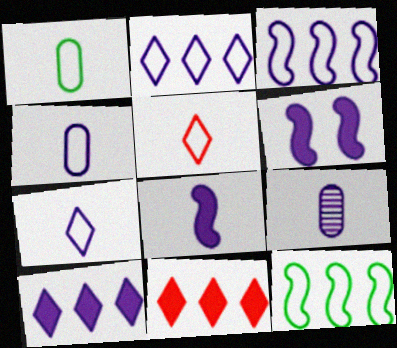[[2, 6, 9], 
[7, 8, 9]]